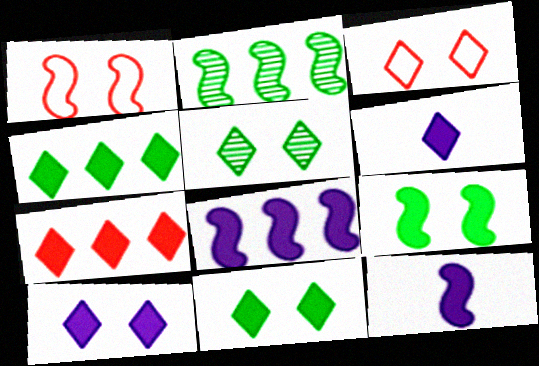[[1, 2, 12], 
[3, 5, 10], 
[6, 7, 11]]